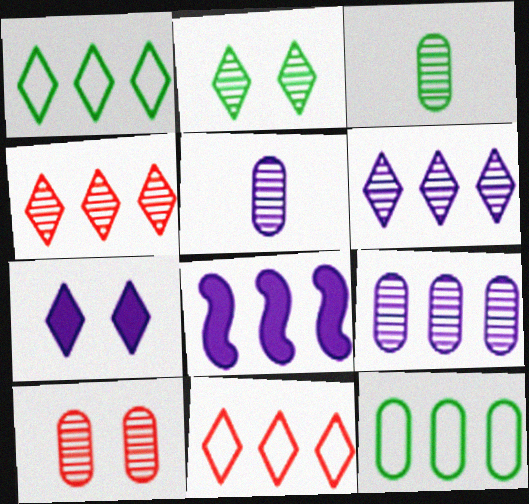[[3, 9, 10], 
[4, 8, 12]]